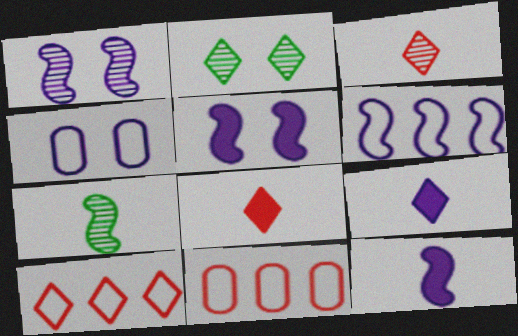[[1, 6, 12], 
[2, 9, 10], 
[2, 11, 12]]